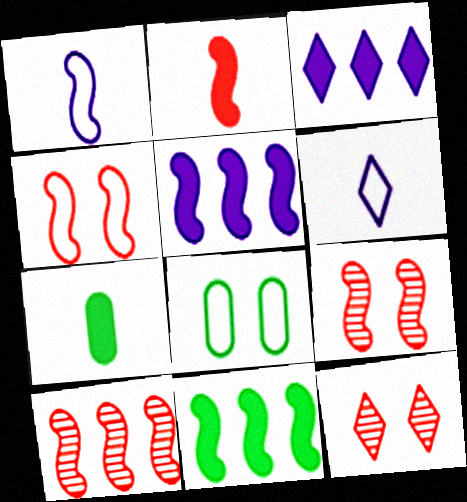[[1, 9, 11], 
[2, 4, 10]]